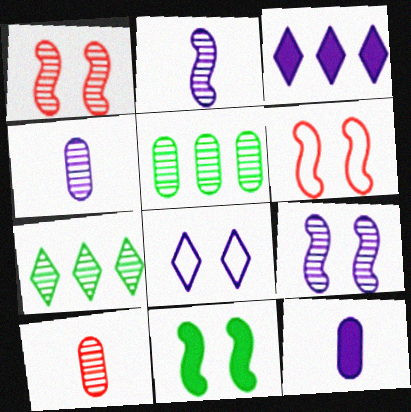[[1, 4, 7], 
[6, 7, 12], 
[6, 9, 11], 
[7, 9, 10]]